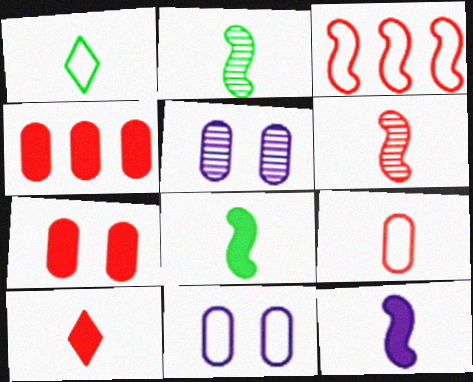[[1, 3, 11], 
[6, 9, 10]]